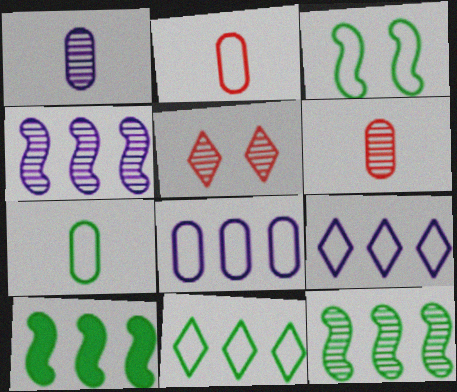[[1, 5, 12], 
[2, 3, 9], 
[3, 7, 11]]